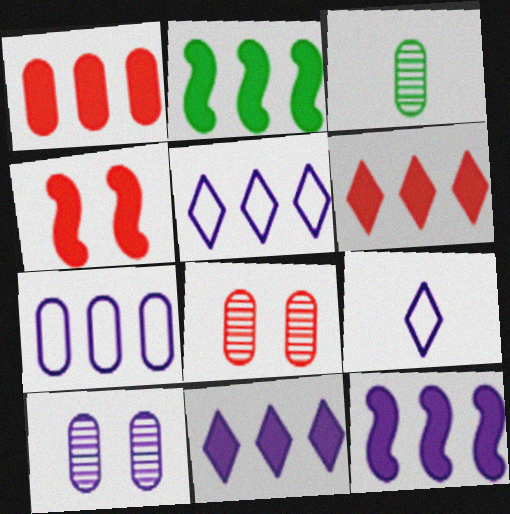[[1, 2, 11], 
[2, 8, 9], 
[3, 4, 5], 
[9, 10, 12]]